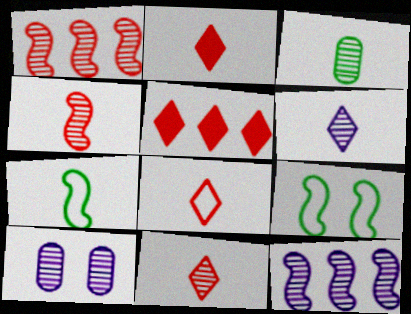[[2, 8, 11], 
[3, 4, 6], 
[5, 7, 10], 
[6, 10, 12]]